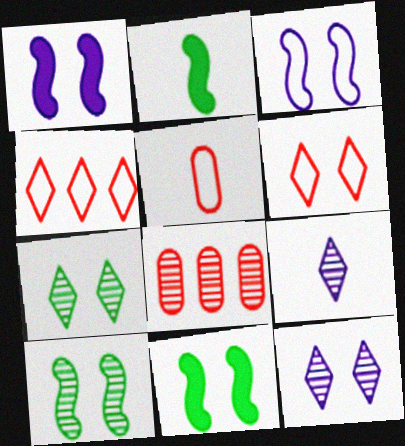[[2, 5, 9], 
[8, 9, 10]]